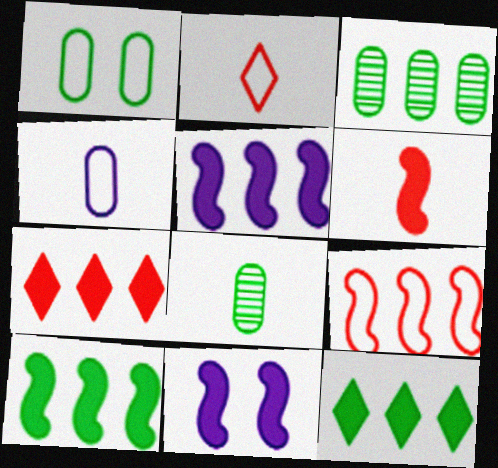[[2, 3, 11], 
[6, 10, 11]]